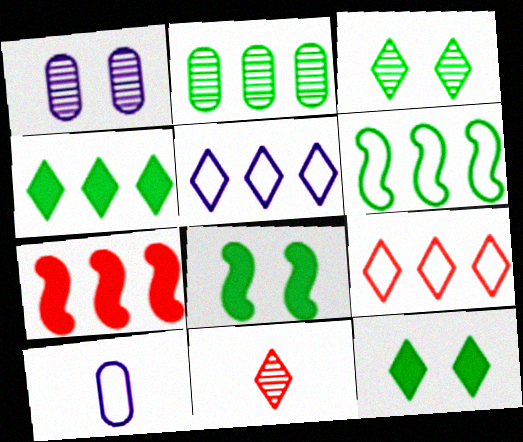[[2, 4, 6], 
[2, 5, 7], 
[3, 7, 10], 
[5, 11, 12]]